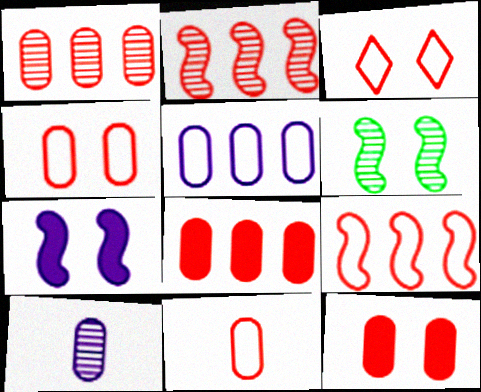[[1, 11, 12], 
[3, 9, 11]]